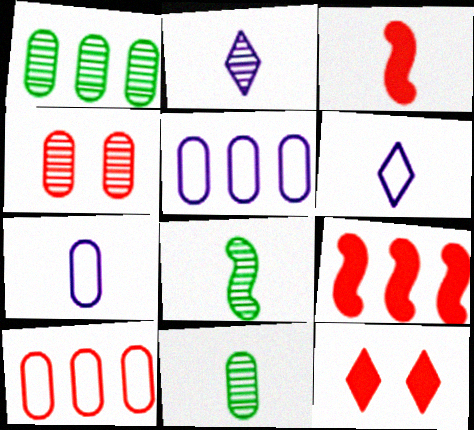[[3, 6, 11], 
[5, 8, 12]]